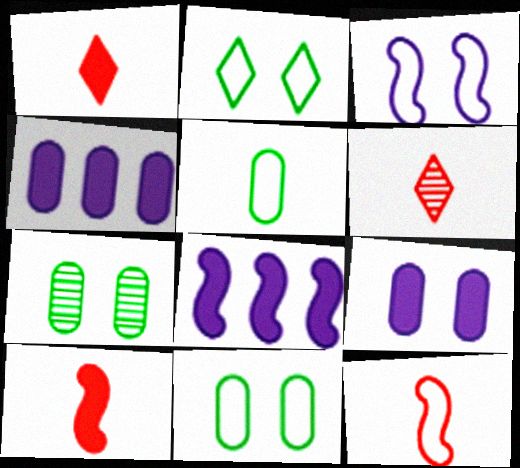[[6, 8, 11]]